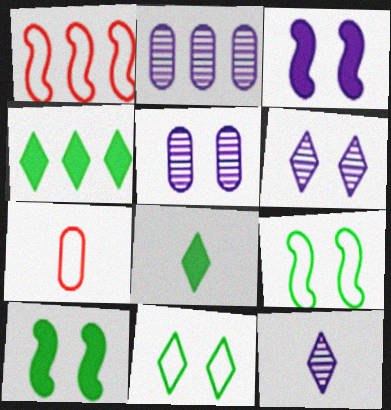[[1, 2, 4], 
[1, 5, 8]]